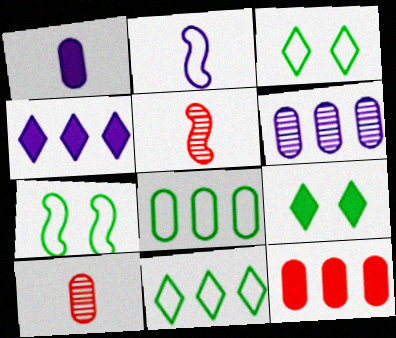[[4, 7, 10], 
[6, 8, 12]]